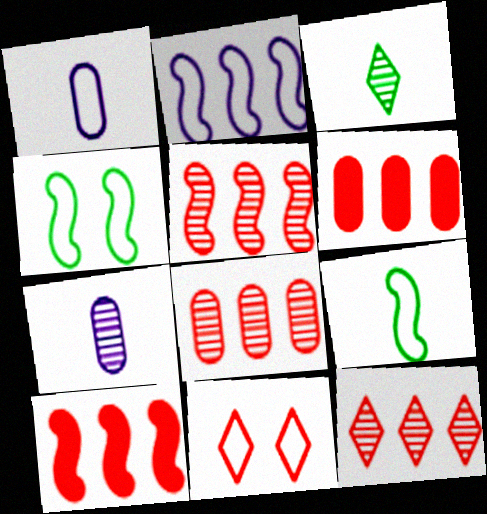[[5, 8, 12]]